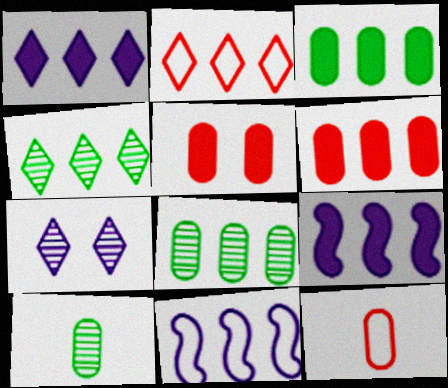[[1, 2, 4], 
[2, 8, 9], 
[4, 6, 11]]